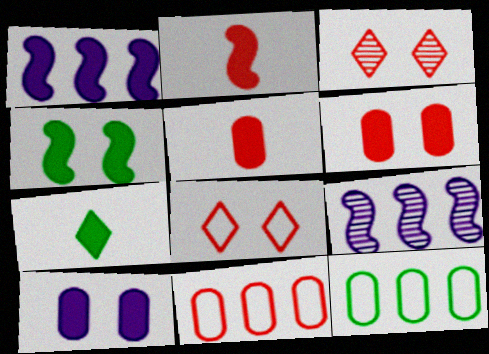[[1, 2, 4], 
[1, 6, 7], 
[2, 3, 11]]